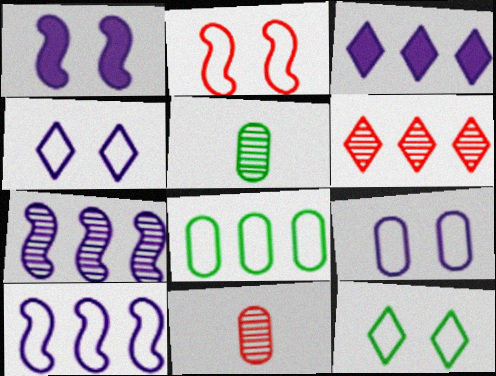[[2, 3, 5], 
[2, 9, 12]]